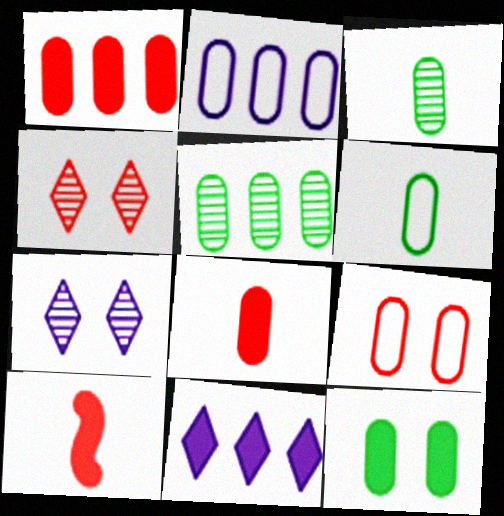[[1, 2, 5], 
[2, 6, 9], 
[5, 6, 12], 
[10, 11, 12]]